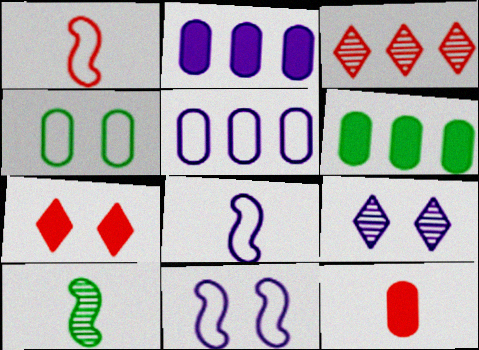[[1, 6, 9], 
[2, 8, 9], 
[5, 7, 10]]